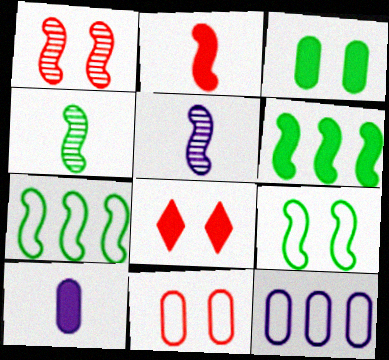[[1, 8, 11], 
[4, 6, 9], 
[4, 8, 12], 
[6, 8, 10]]